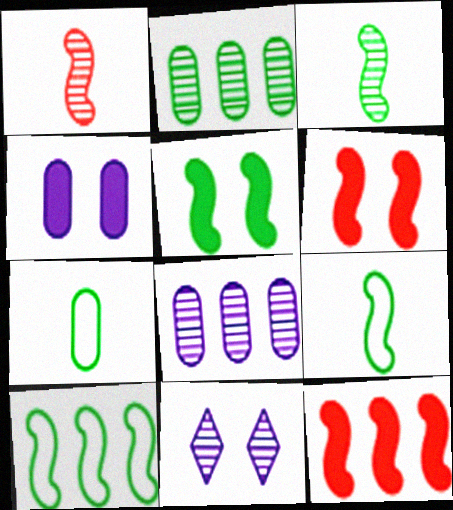[[1, 2, 11], 
[3, 5, 10], 
[7, 11, 12]]